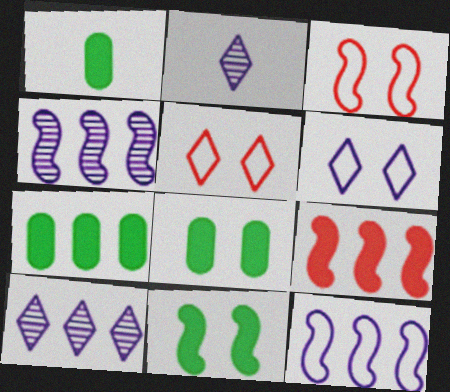[[1, 3, 10], 
[1, 4, 5], 
[1, 7, 8], 
[2, 3, 7]]